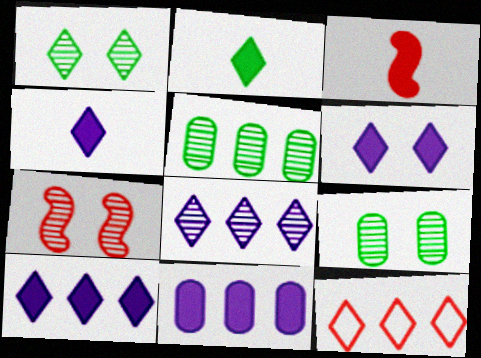[[1, 4, 12], 
[4, 6, 10]]